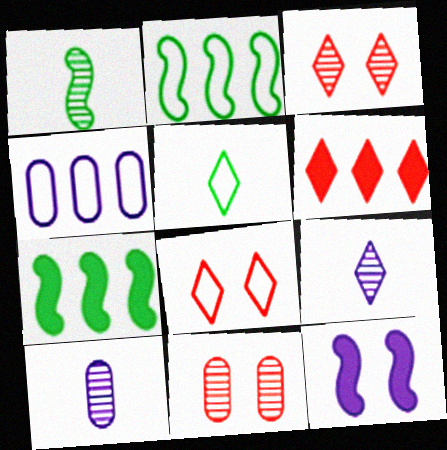[[4, 9, 12], 
[7, 8, 10]]